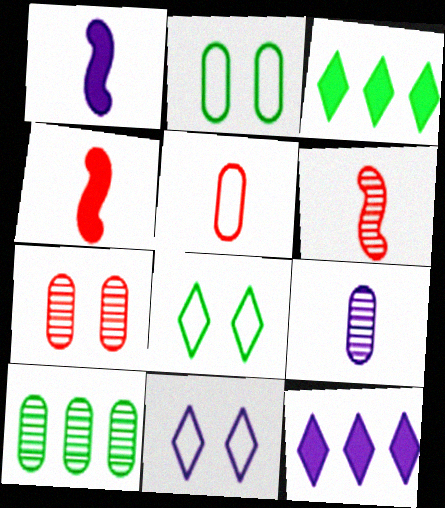[[2, 6, 12], 
[4, 10, 11], 
[7, 9, 10]]